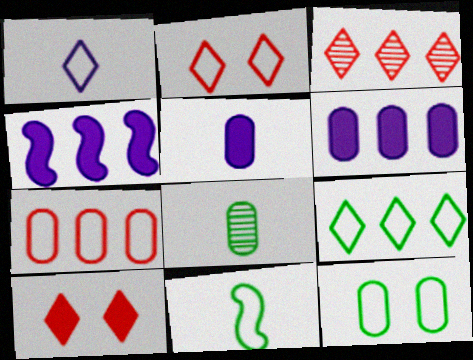[[1, 2, 9], 
[2, 4, 8], 
[9, 11, 12]]